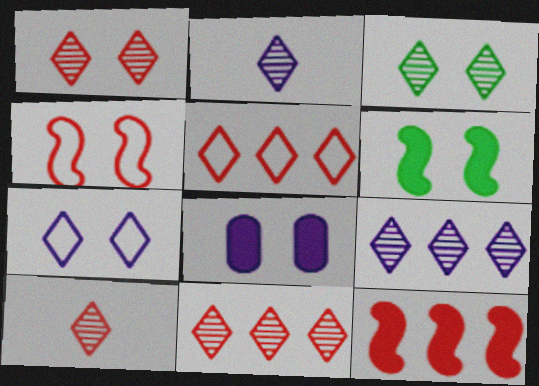[[1, 10, 11], 
[2, 3, 11], 
[3, 4, 8], 
[3, 9, 10]]